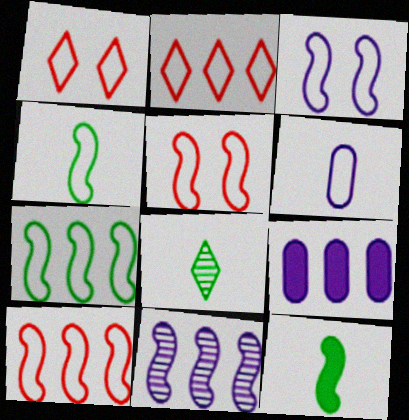[[1, 6, 7], 
[3, 4, 10], 
[5, 8, 9], 
[5, 11, 12]]